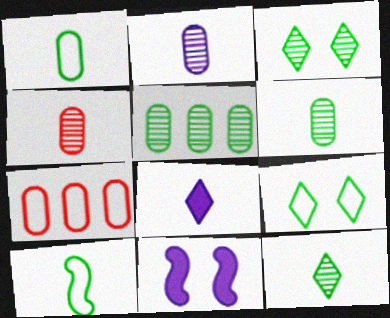[[2, 4, 6], 
[4, 8, 10], 
[7, 11, 12]]